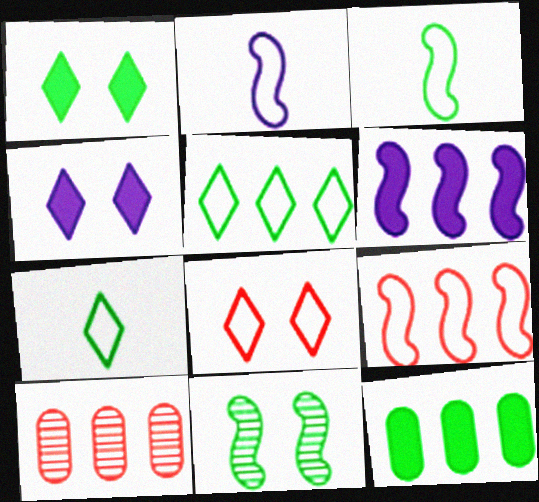[[1, 2, 10], 
[3, 4, 10], 
[5, 6, 10], 
[7, 11, 12]]